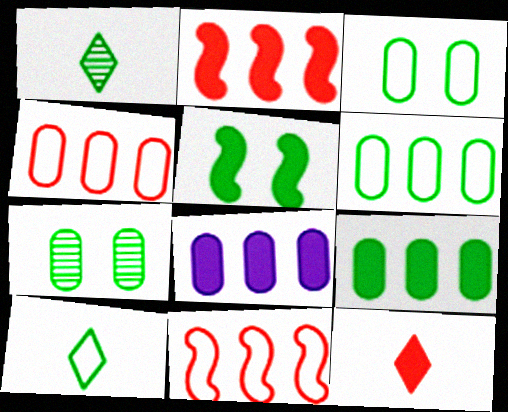[[1, 5, 6], 
[5, 8, 12]]